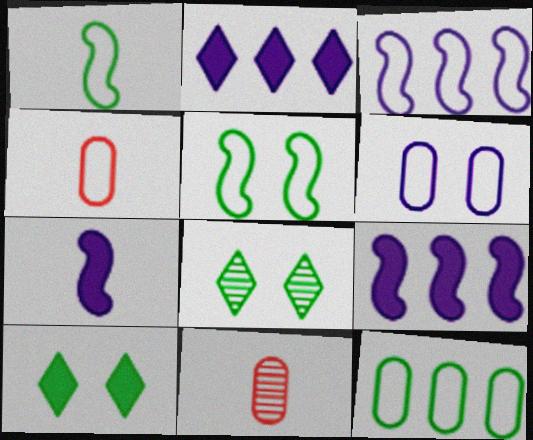[[2, 5, 11], 
[3, 10, 11], 
[4, 6, 12], 
[4, 8, 9]]